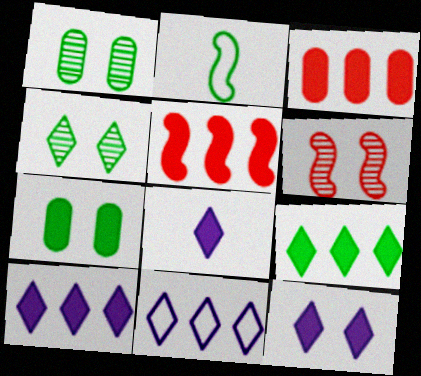[[1, 2, 9], 
[5, 7, 8], 
[8, 10, 12]]